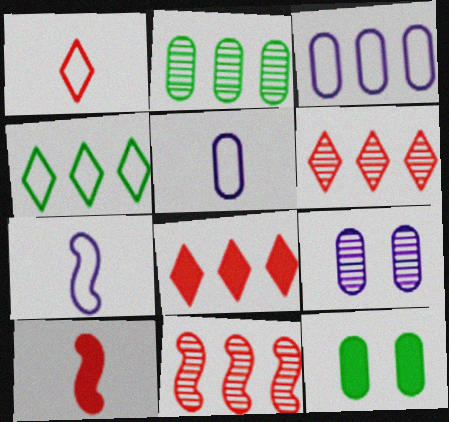[[4, 9, 10], 
[6, 7, 12]]